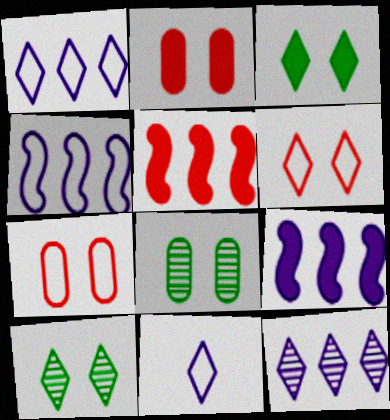[[5, 8, 11]]